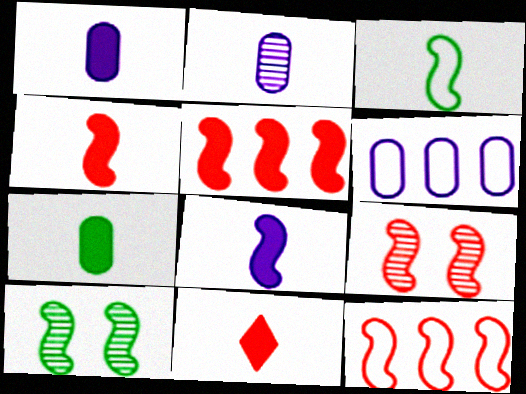[[2, 3, 11], 
[4, 9, 12], 
[6, 10, 11], 
[7, 8, 11], 
[8, 10, 12]]